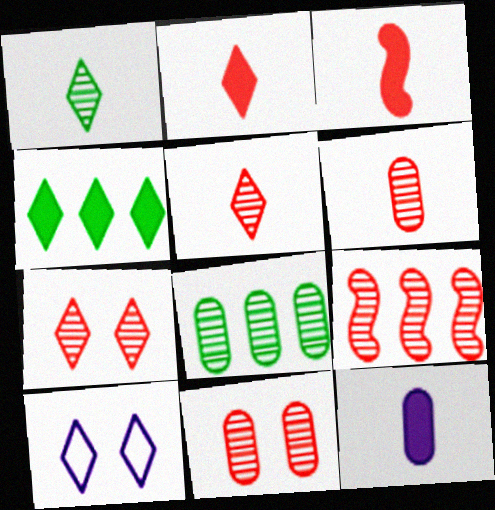[[3, 8, 10], 
[4, 5, 10], 
[5, 9, 11], 
[6, 7, 9]]